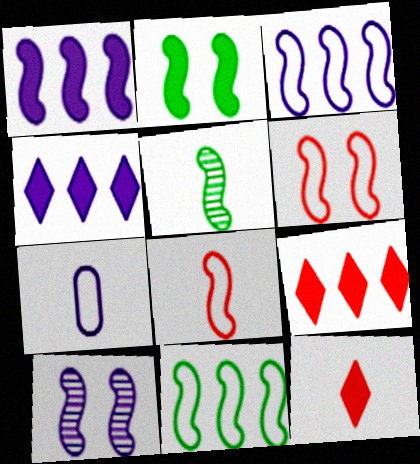[[1, 5, 6], 
[2, 5, 11], 
[2, 6, 10], 
[4, 7, 10], 
[5, 7, 12]]